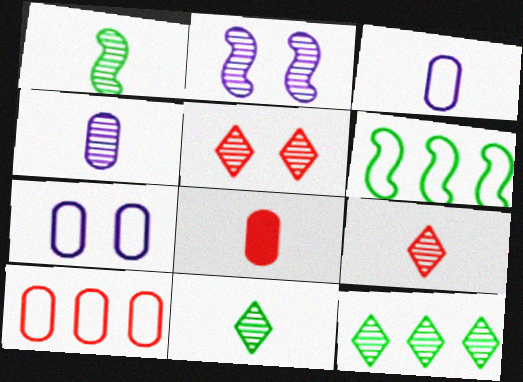[[1, 4, 9]]